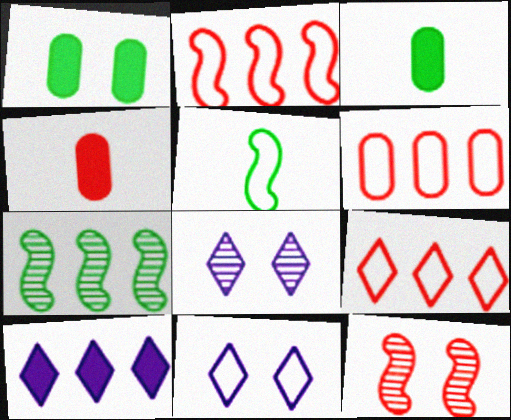[[1, 11, 12], 
[2, 3, 8], 
[2, 6, 9], 
[4, 7, 11], 
[4, 9, 12], 
[5, 6, 11], 
[6, 7, 10]]